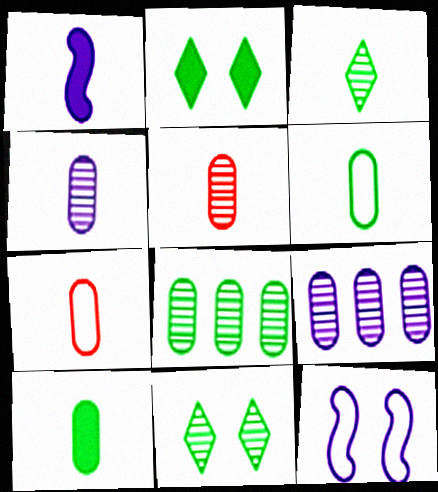[[1, 3, 7], 
[4, 7, 10]]